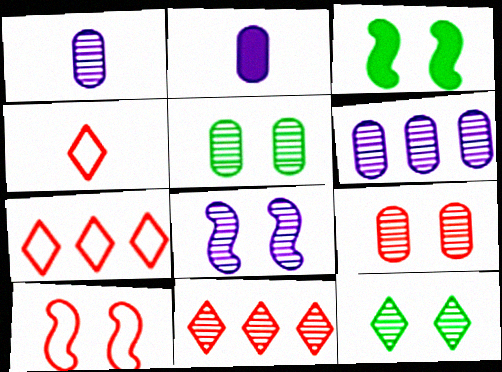[[1, 3, 7], 
[3, 4, 6], 
[3, 8, 10], 
[8, 9, 12]]